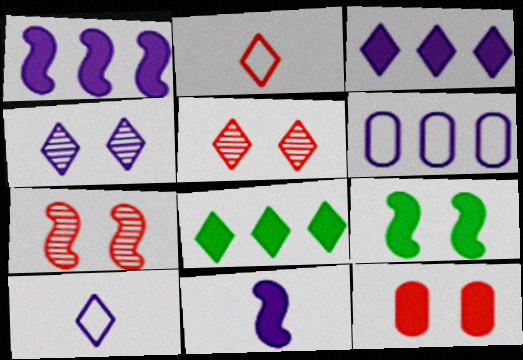[[2, 4, 8], 
[3, 4, 10], 
[4, 6, 11], 
[5, 8, 10], 
[8, 11, 12]]